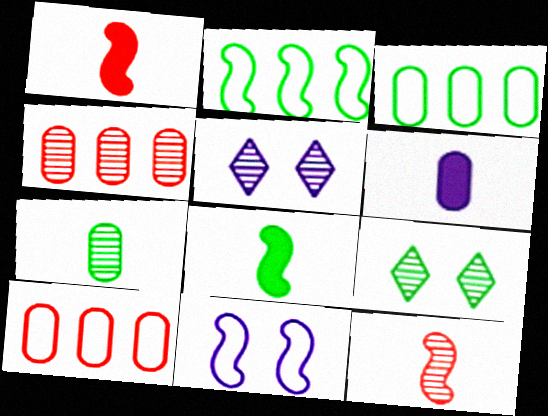[[1, 3, 5], 
[3, 8, 9], 
[5, 8, 10]]